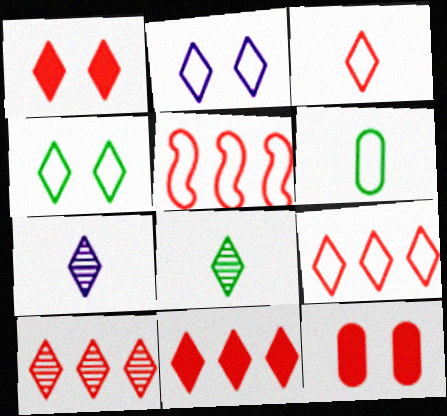[[1, 3, 10], 
[2, 5, 6], 
[2, 8, 11], 
[4, 7, 11], 
[9, 10, 11]]